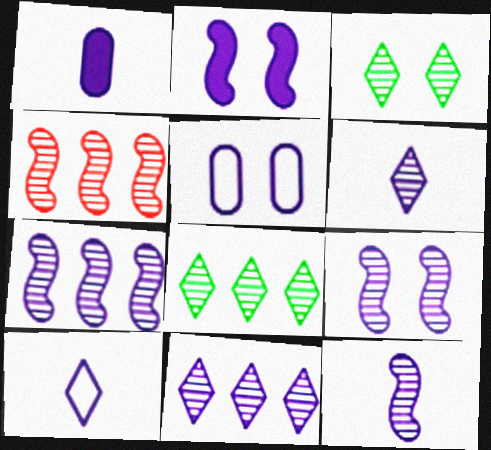[[1, 10, 12], 
[7, 9, 12]]